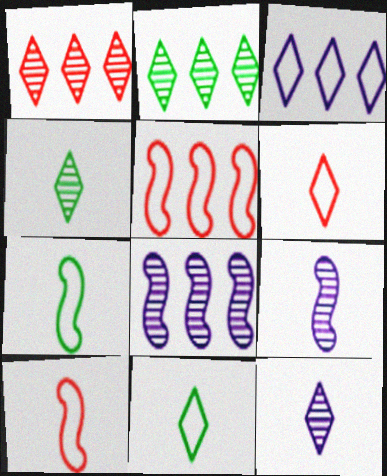[]